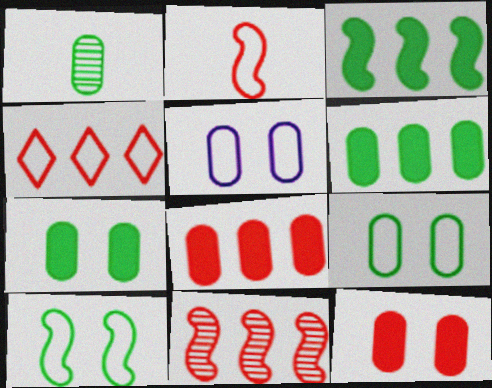[[1, 5, 8], 
[1, 6, 9], 
[4, 8, 11]]